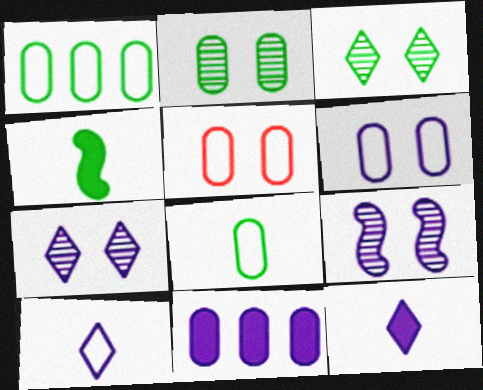[[1, 3, 4], 
[9, 10, 11]]